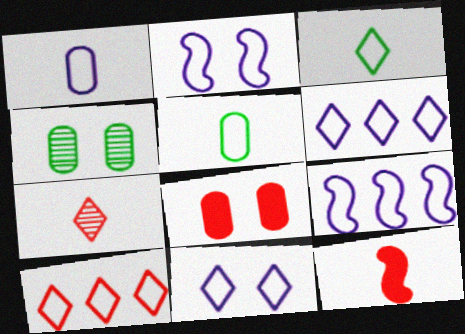[[1, 2, 6], 
[1, 9, 11], 
[2, 5, 10], 
[3, 10, 11], 
[4, 6, 12]]